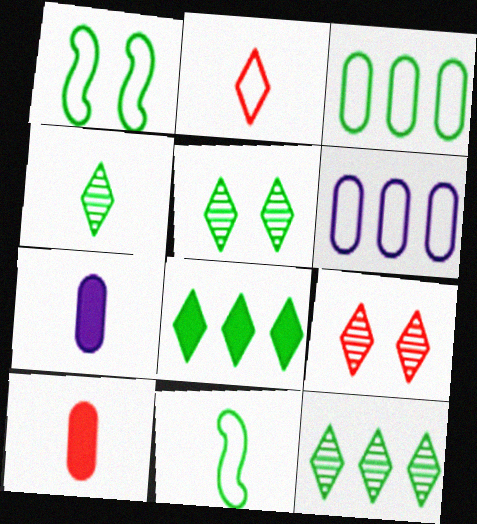[[1, 2, 6], 
[4, 5, 12]]